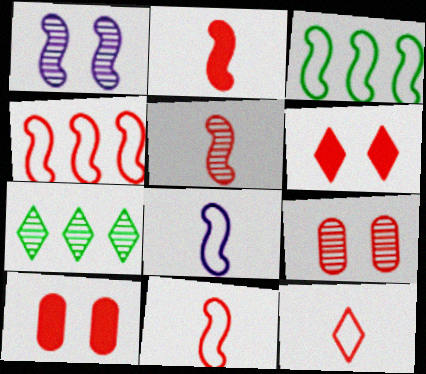[[1, 2, 3], 
[2, 5, 11], 
[7, 8, 10]]